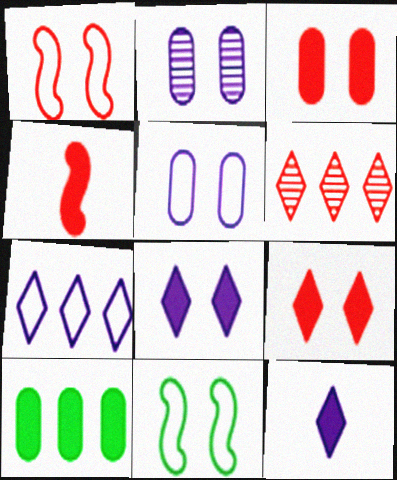[[2, 9, 11], 
[4, 8, 10]]